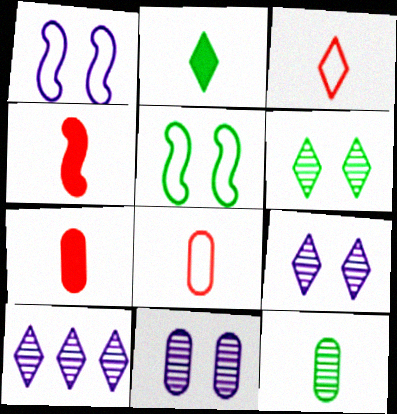[[5, 7, 10]]